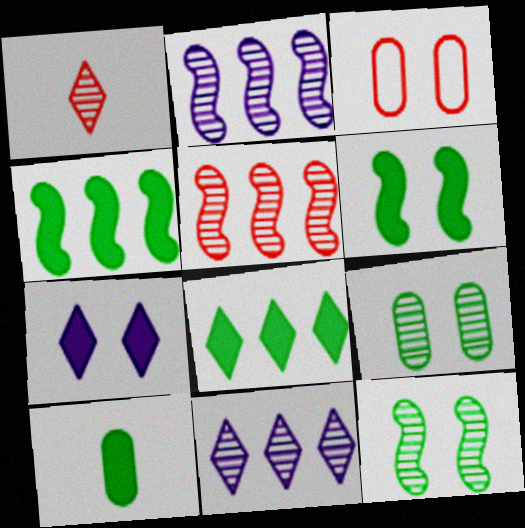[[1, 2, 9], 
[3, 7, 12], 
[6, 8, 10]]